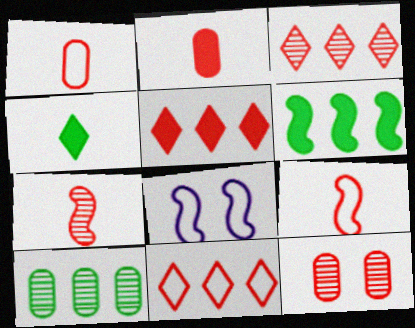[[3, 5, 11], 
[3, 7, 12], 
[5, 9, 12], 
[6, 7, 8]]